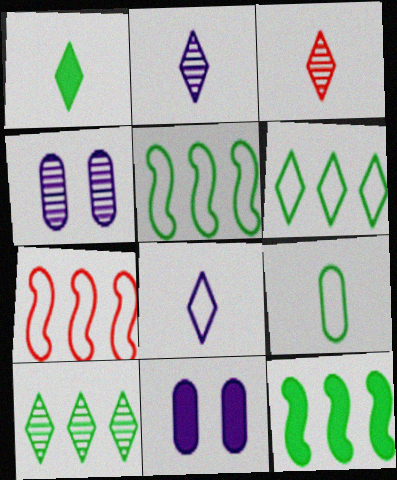[[1, 3, 8], 
[1, 4, 7], 
[3, 5, 11]]